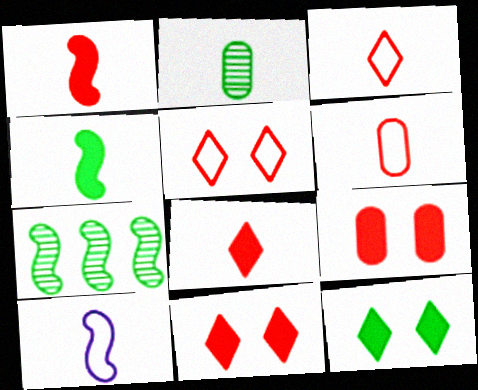[[2, 8, 10]]